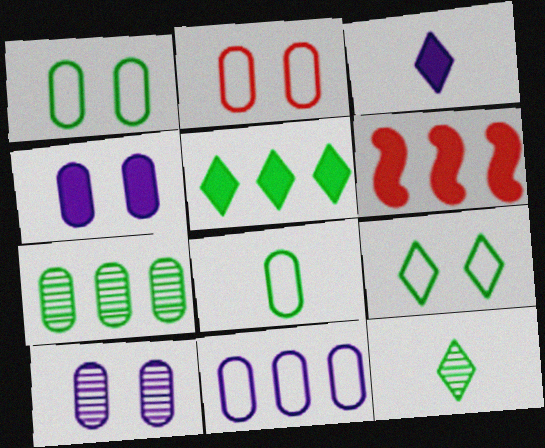[[2, 8, 11], 
[5, 9, 12]]